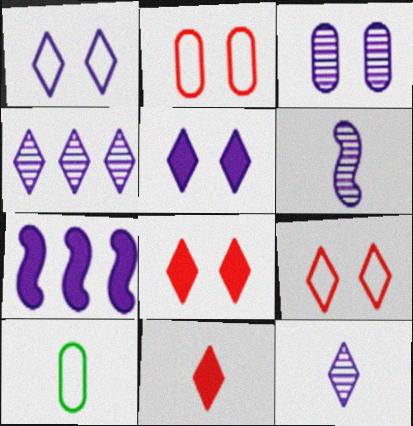[[3, 4, 6], 
[6, 10, 11]]